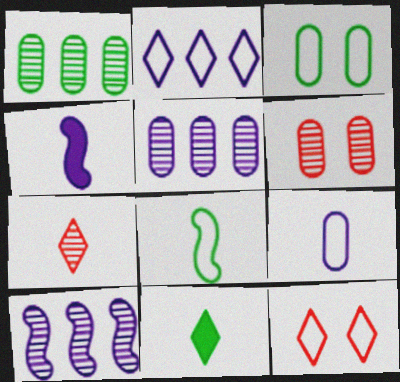[[1, 4, 12]]